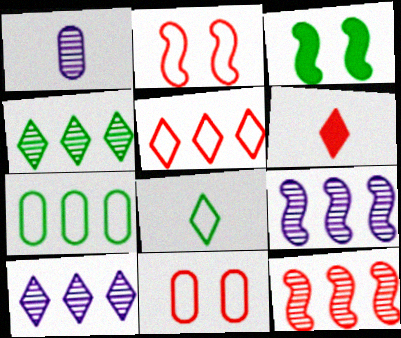[[1, 3, 5], 
[6, 11, 12]]